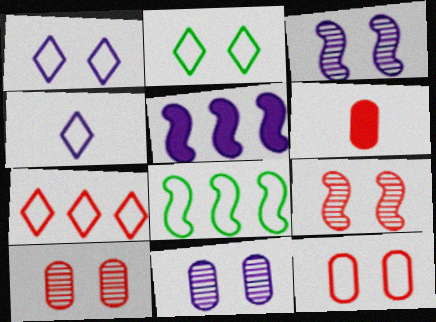[[2, 4, 7], 
[4, 5, 11], 
[4, 8, 12], 
[6, 7, 9]]